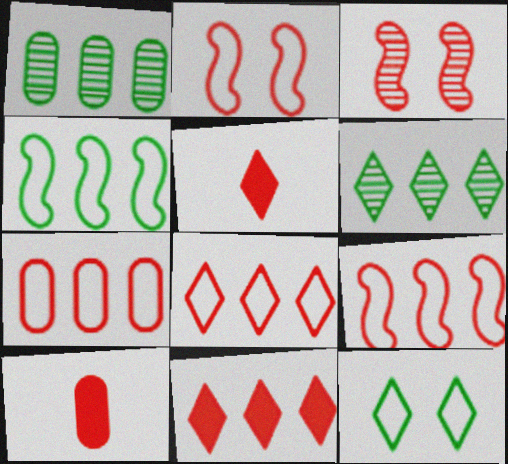[[3, 5, 7], 
[3, 8, 10], 
[7, 8, 9]]